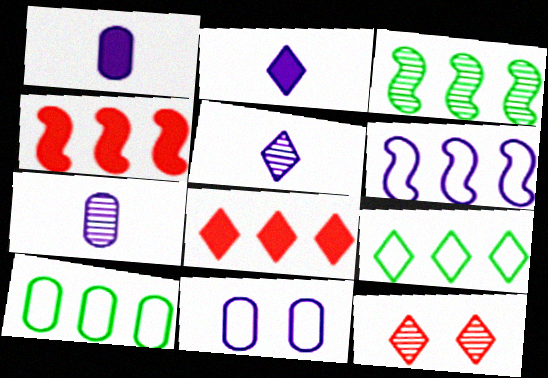[[2, 9, 12], 
[3, 4, 6], 
[3, 7, 12]]